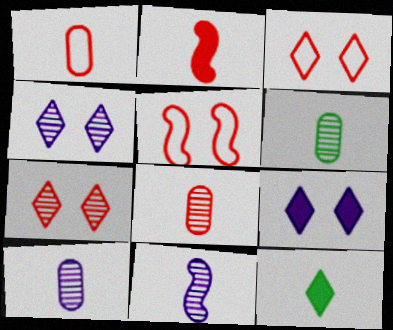[[1, 11, 12], 
[6, 8, 10]]